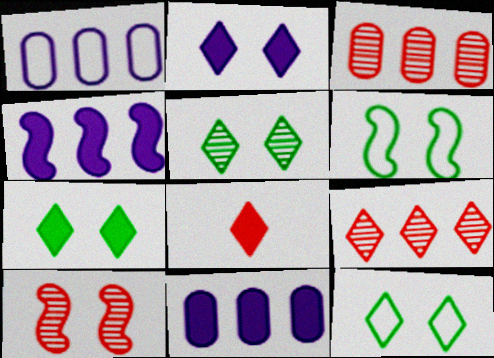[[5, 7, 12]]